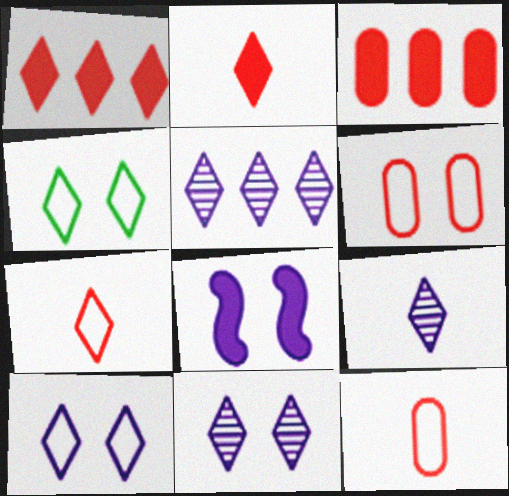[[1, 4, 9], 
[2, 4, 5], 
[5, 9, 11]]